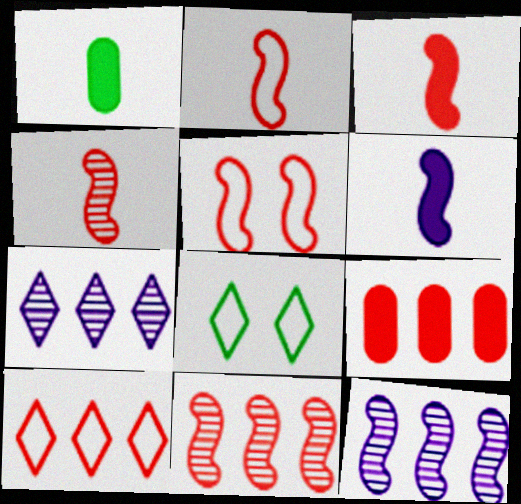[[1, 5, 7], 
[2, 3, 4], 
[3, 5, 11], 
[9, 10, 11]]